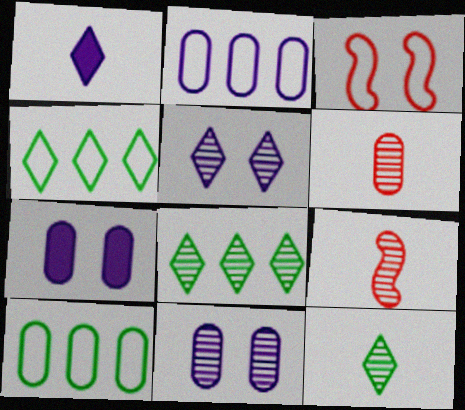[[4, 7, 9], 
[6, 7, 10], 
[8, 9, 11]]